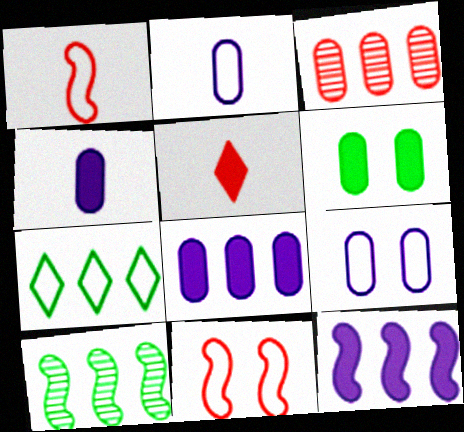[[1, 7, 9], 
[2, 3, 6], 
[2, 7, 11], 
[3, 5, 11], 
[3, 7, 12], 
[5, 6, 12], 
[5, 9, 10]]